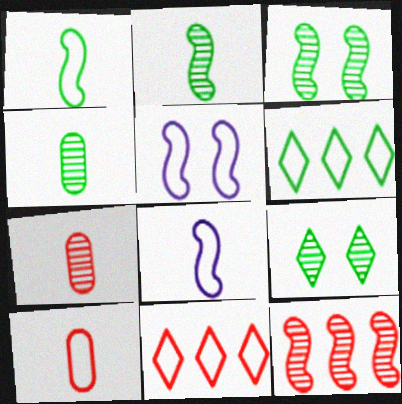[[5, 6, 10]]